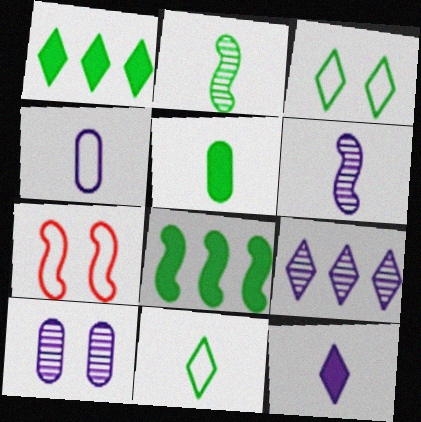[[2, 5, 11], 
[4, 6, 12], 
[5, 7, 9], 
[6, 7, 8], 
[6, 9, 10]]